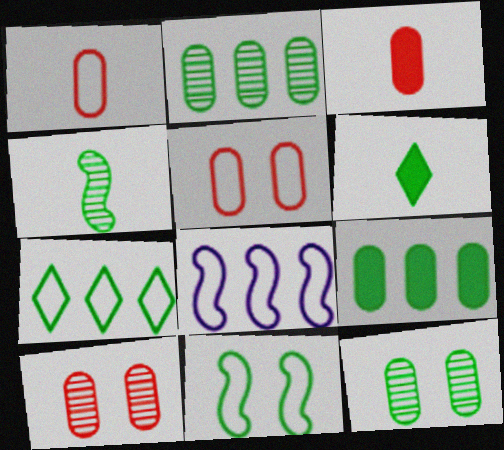[[2, 6, 11], 
[6, 8, 10]]